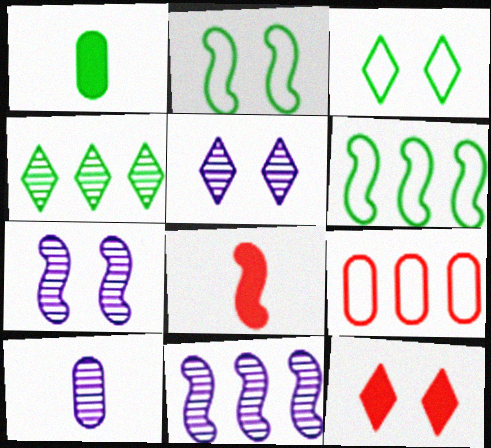[[1, 2, 4], 
[2, 8, 11], 
[3, 5, 12], 
[5, 10, 11], 
[6, 7, 8], 
[6, 10, 12]]